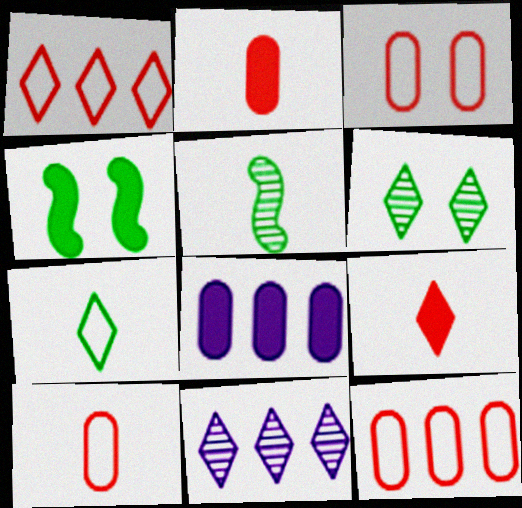[[3, 10, 12], 
[4, 8, 9], 
[4, 10, 11]]